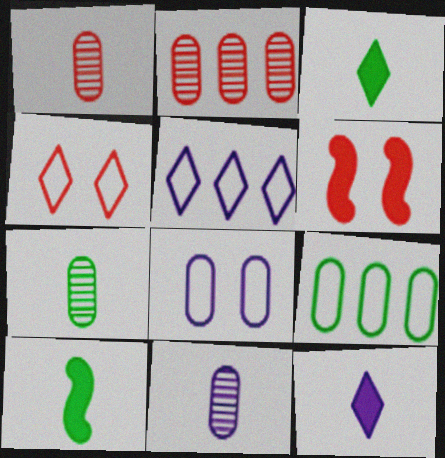[[1, 7, 11], 
[5, 6, 7]]